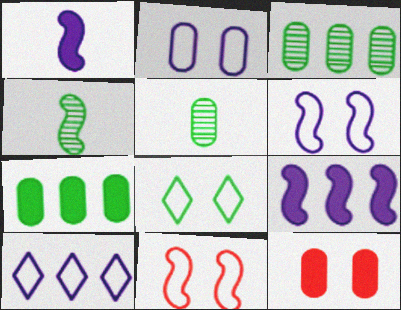[[2, 8, 11], 
[4, 7, 8], 
[4, 9, 11], 
[4, 10, 12]]